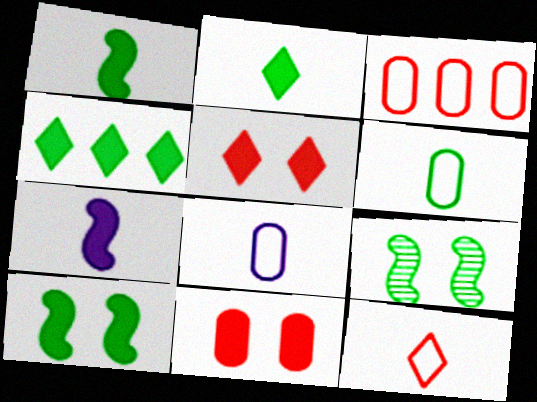[[4, 6, 9], 
[4, 7, 11]]